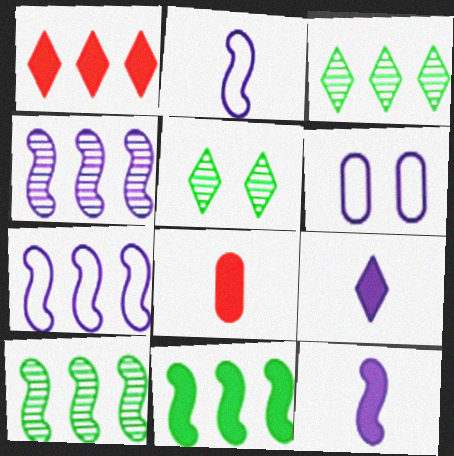[[4, 6, 9], 
[5, 7, 8]]